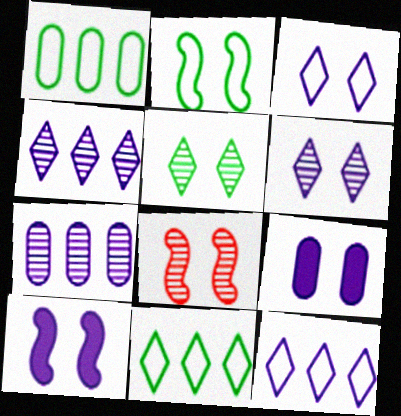[[2, 8, 10]]